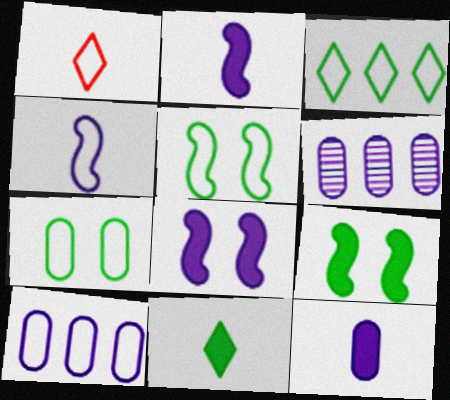[[1, 5, 10], 
[1, 6, 9]]